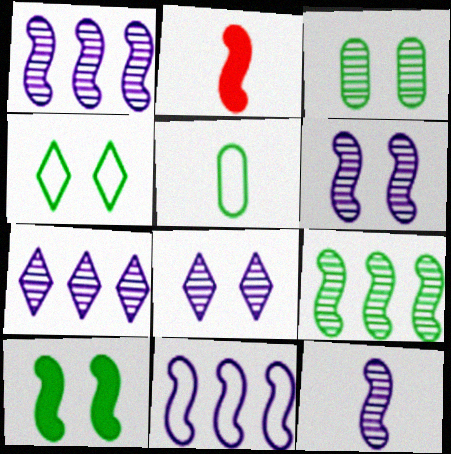[[1, 6, 12], 
[3, 4, 10]]